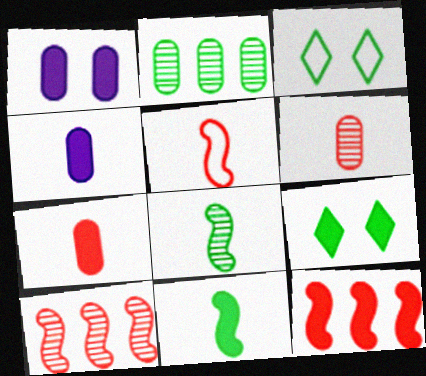[[2, 3, 11], 
[3, 4, 10], 
[4, 9, 12]]